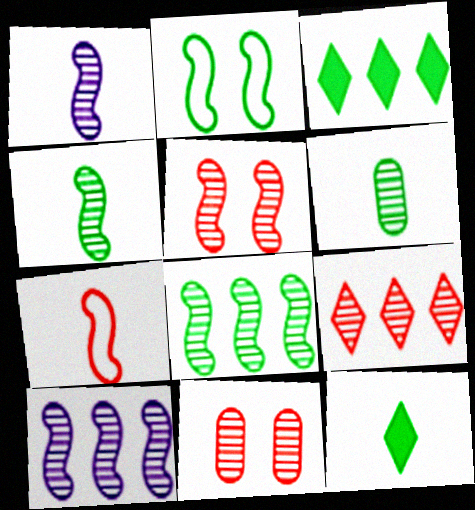[[1, 5, 8], 
[2, 3, 6], 
[4, 5, 10]]